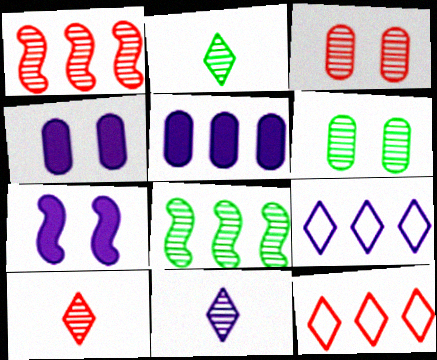[[1, 3, 10], 
[1, 6, 11], 
[2, 6, 8], 
[2, 10, 11], 
[3, 8, 11], 
[5, 8, 12]]